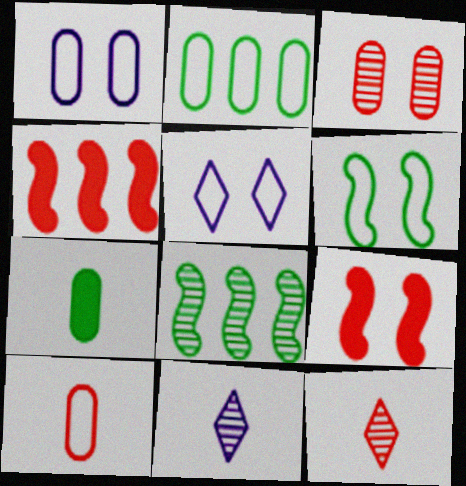[[1, 2, 10], 
[2, 9, 11], 
[3, 8, 11]]